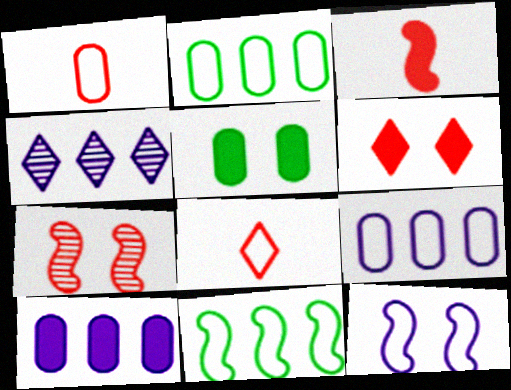[[2, 8, 12]]